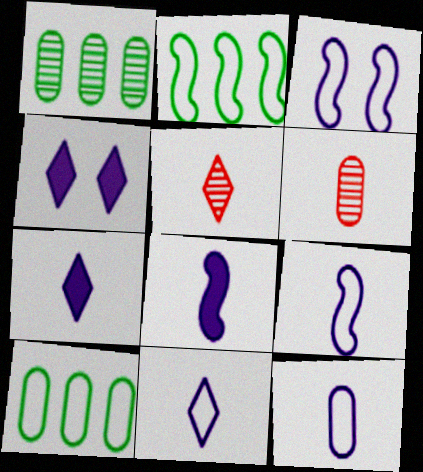[[2, 4, 6], 
[9, 11, 12]]